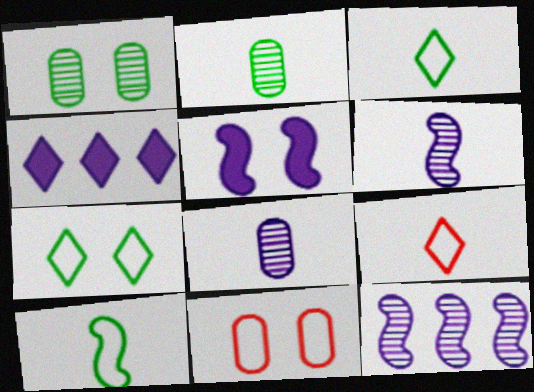[]